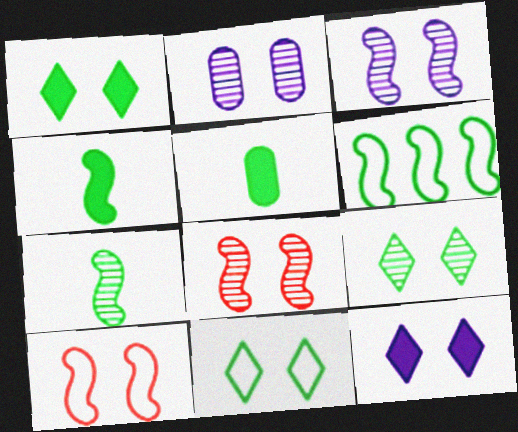[[1, 2, 10], 
[1, 9, 11], 
[2, 8, 9], 
[5, 6, 9]]